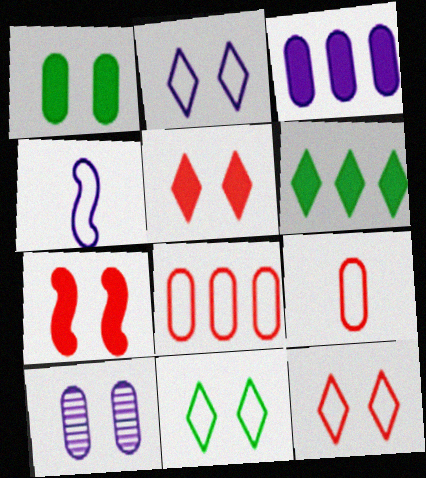[[2, 11, 12], 
[4, 8, 11], 
[7, 10, 11]]